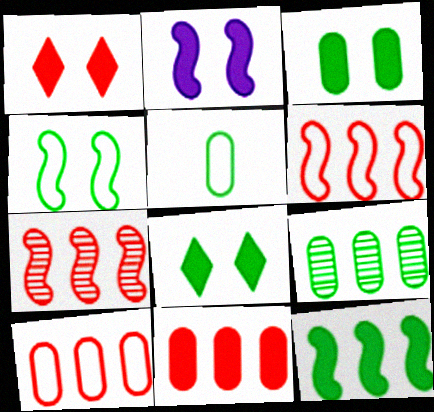[[1, 2, 3], 
[3, 5, 9]]